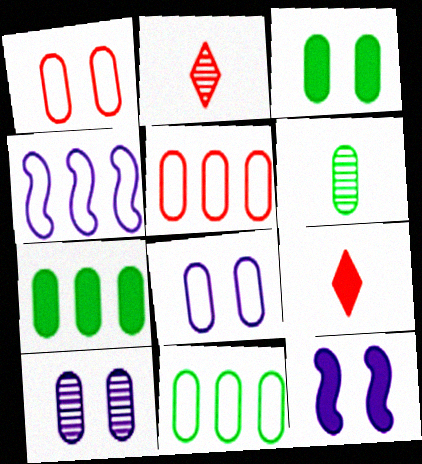[[1, 3, 10], 
[2, 3, 4], 
[2, 11, 12], 
[3, 6, 11], 
[7, 9, 12]]